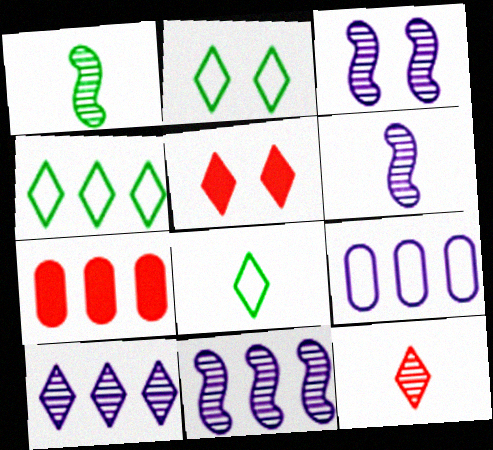[[1, 5, 9], 
[2, 4, 8], 
[2, 6, 7], 
[3, 6, 11], 
[3, 7, 8], 
[4, 7, 11], 
[5, 8, 10]]